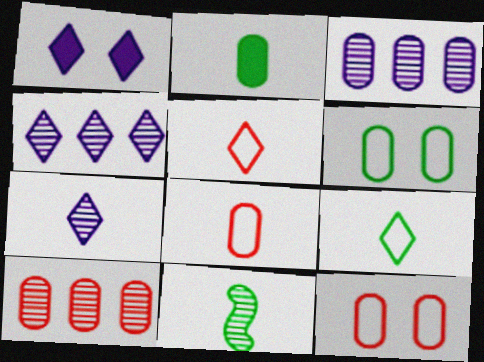[[2, 3, 12], 
[2, 9, 11]]